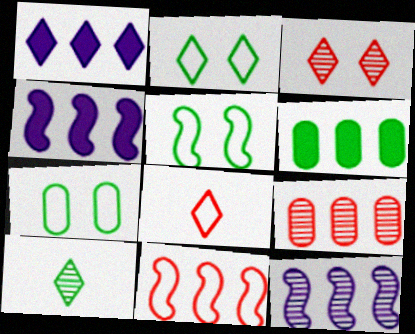[[2, 5, 7], 
[5, 6, 10]]